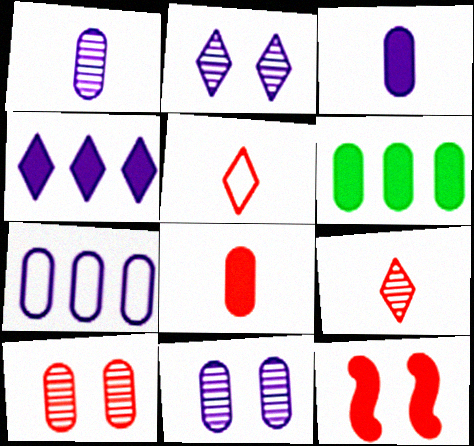[[3, 7, 11]]